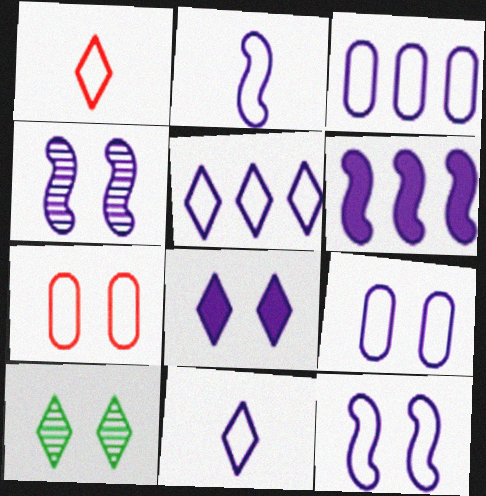[[2, 4, 6], 
[2, 5, 9], 
[3, 11, 12], 
[4, 8, 9]]